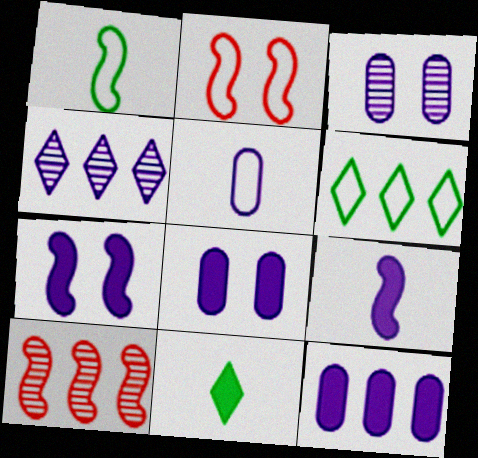[[1, 7, 10], 
[2, 5, 6], 
[3, 5, 12], 
[4, 5, 7], 
[6, 10, 12]]